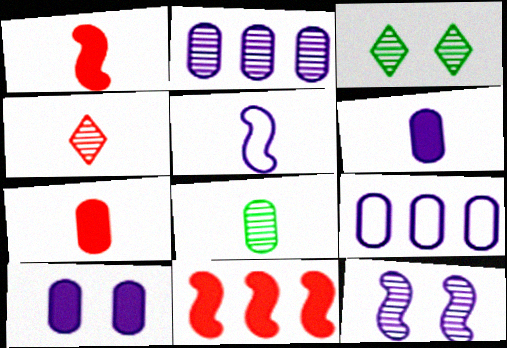[[1, 3, 9]]